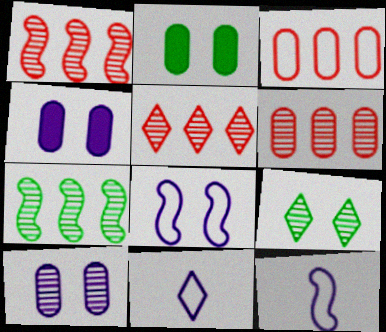[[1, 2, 11], 
[1, 5, 6], 
[2, 5, 12]]